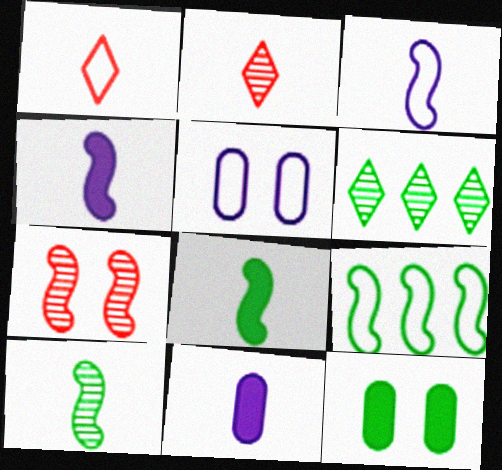[[1, 5, 9], 
[1, 10, 11], 
[4, 7, 9]]